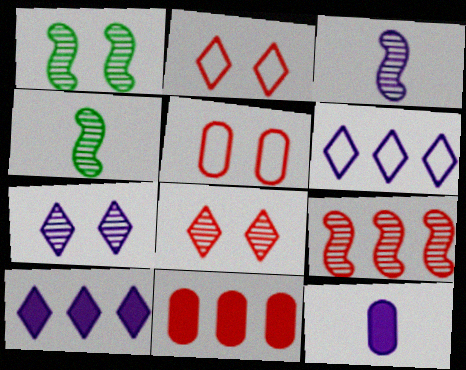[[1, 3, 9], 
[4, 5, 10]]